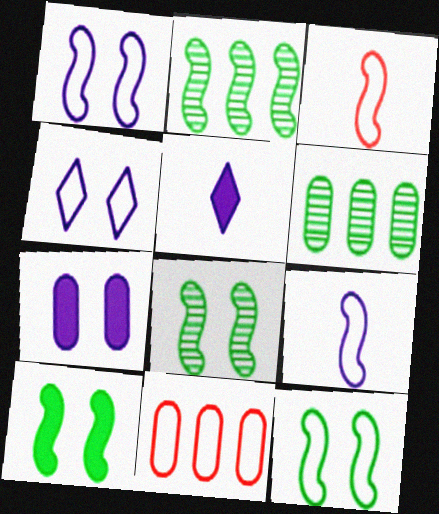[[5, 8, 11], 
[8, 10, 12]]